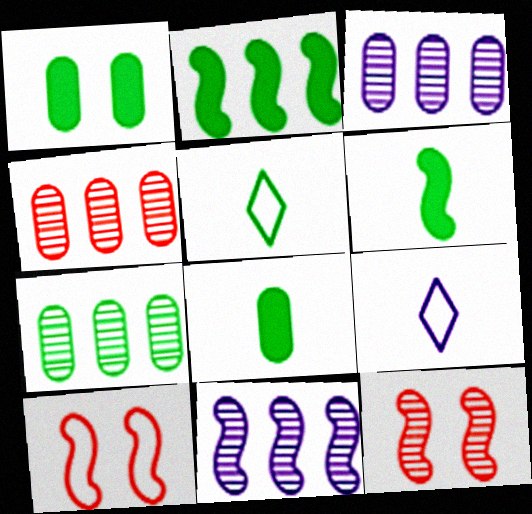[[3, 4, 7], 
[6, 10, 11]]